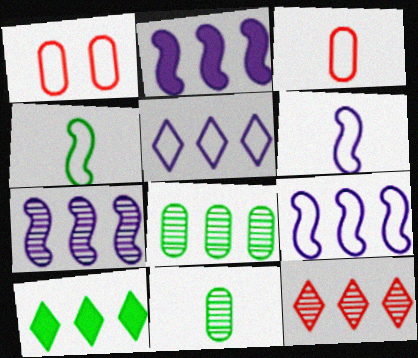[[1, 4, 5], 
[2, 7, 9], 
[5, 10, 12], 
[7, 8, 12]]